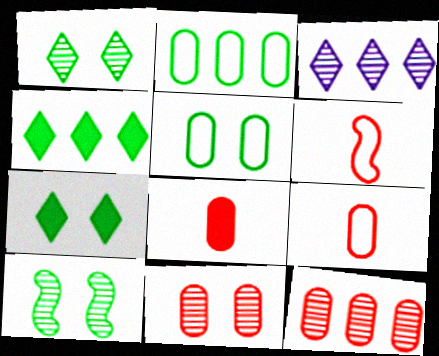[[5, 7, 10]]